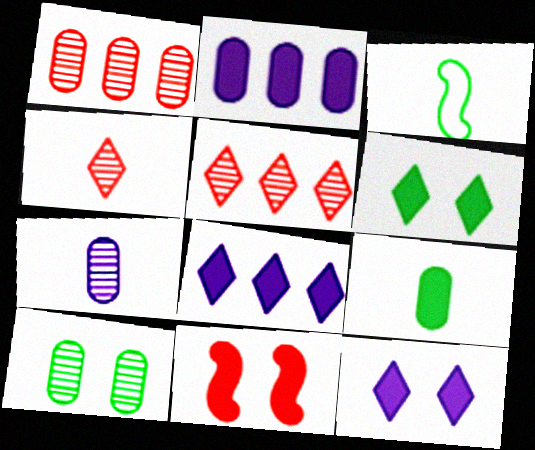[[1, 3, 12], 
[1, 7, 10], 
[8, 9, 11]]